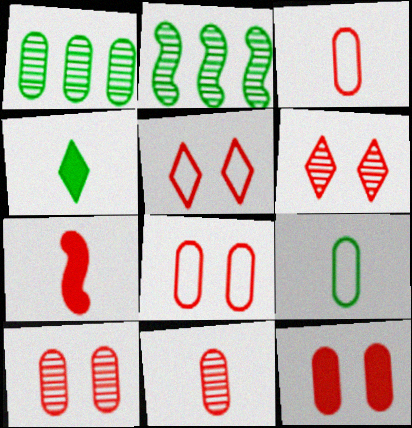[[8, 10, 12]]